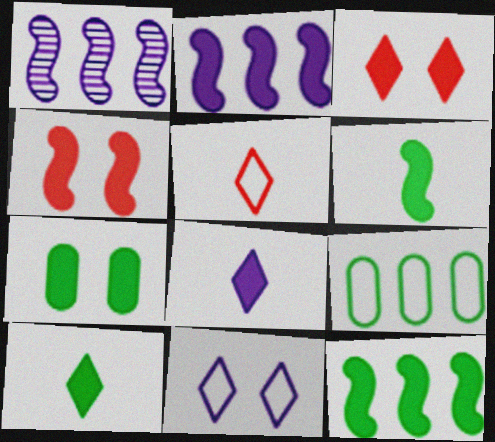[[1, 5, 7], 
[2, 4, 6], 
[7, 10, 12]]